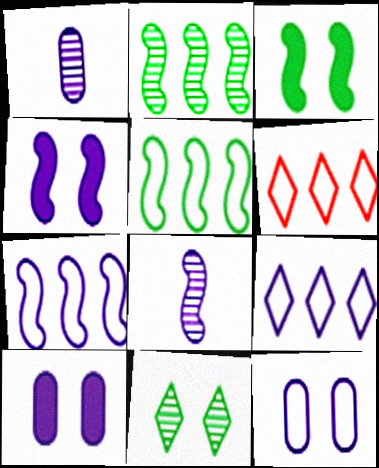[[1, 3, 6], 
[1, 4, 9], 
[4, 7, 8], 
[8, 9, 10]]